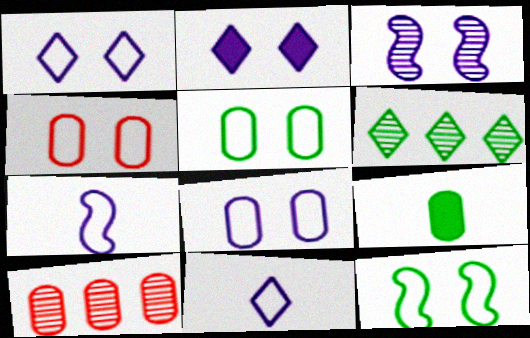[[1, 4, 12], 
[2, 3, 8], 
[4, 5, 8], 
[6, 9, 12], 
[8, 9, 10]]